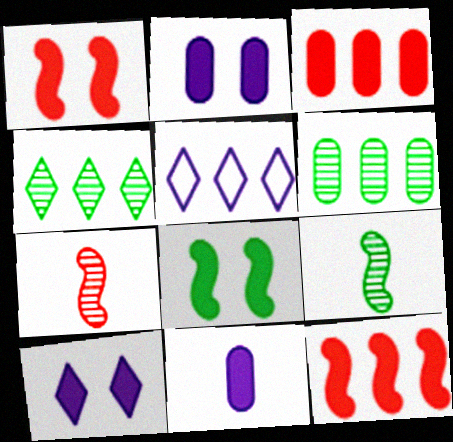[[5, 6, 12]]